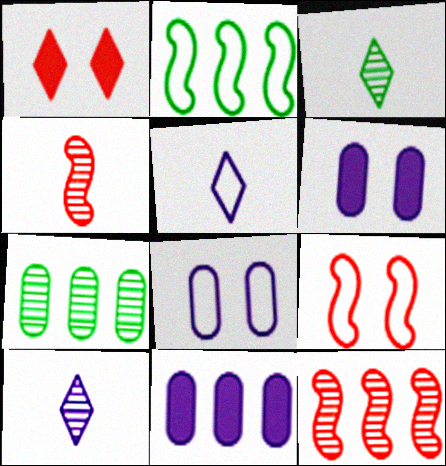[[3, 9, 11]]